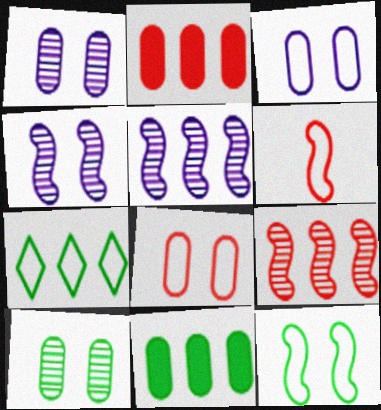[[2, 5, 7], 
[3, 6, 7]]